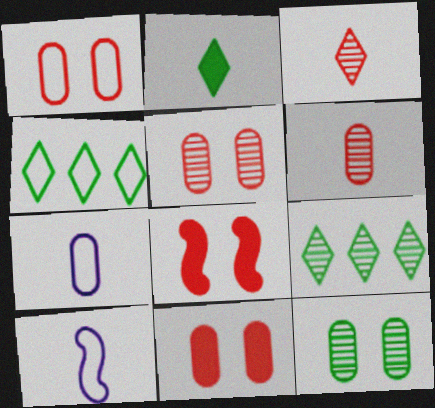[[1, 4, 10], 
[1, 5, 11], 
[2, 6, 10], 
[7, 8, 9], 
[9, 10, 11]]